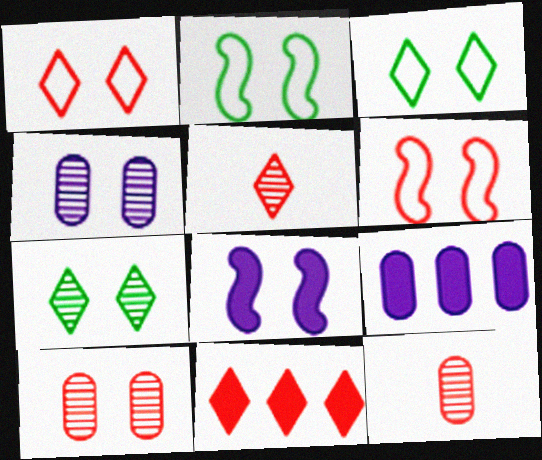[[1, 5, 11], 
[2, 5, 9], 
[3, 8, 10], 
[6, 11, 12]]